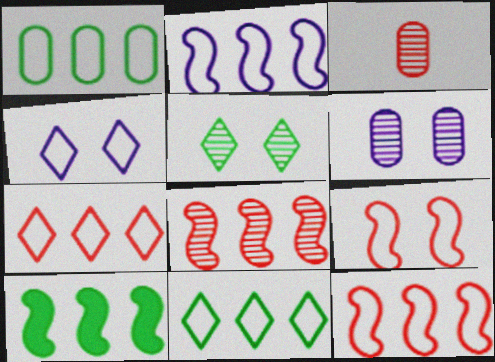[[1, 2, 7], 
[2, 8, 10], 
[3, 4, 10]]